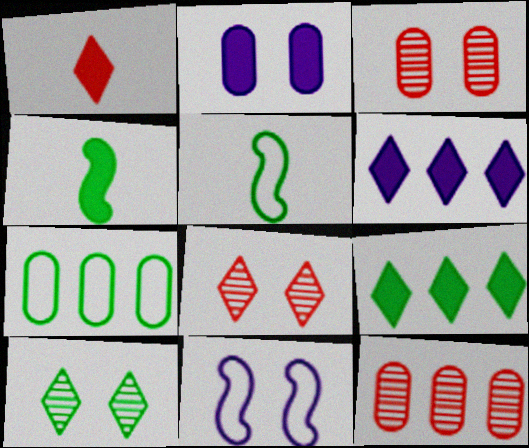[[3, 5, 6], 
[4, 7, 10]]